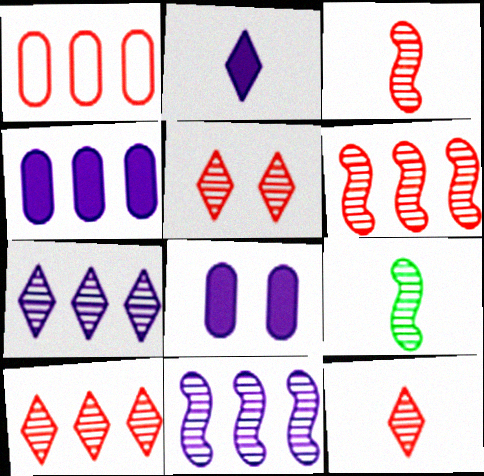[[5, 10, 12]]